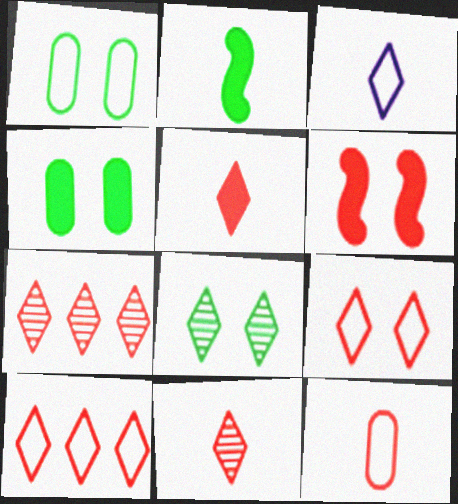[[5, 7, 9], 
[6, 7, 12]]